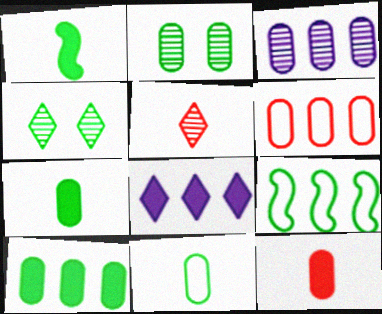[[2, 10, 11], 
[3, 6, 10], 
[4, 7, 9]]